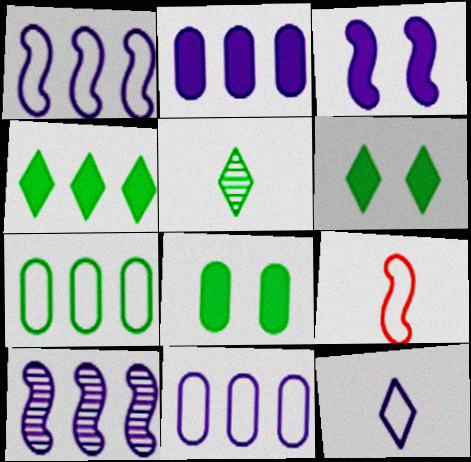[]